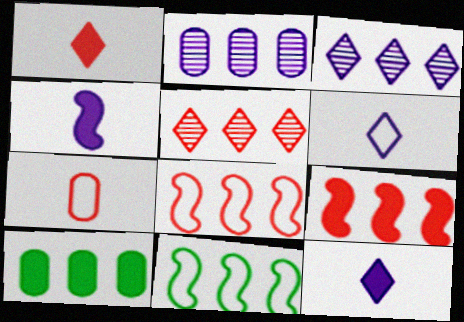[[3, 8, 10]]